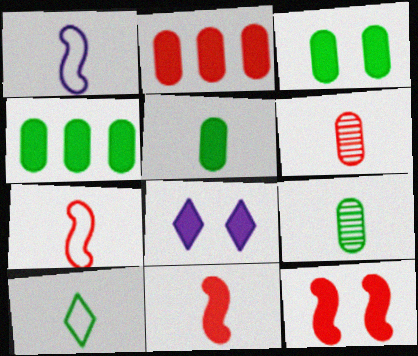[[3, 4, 5], 
[3, 8, 12], 
[4, 8, 11]]